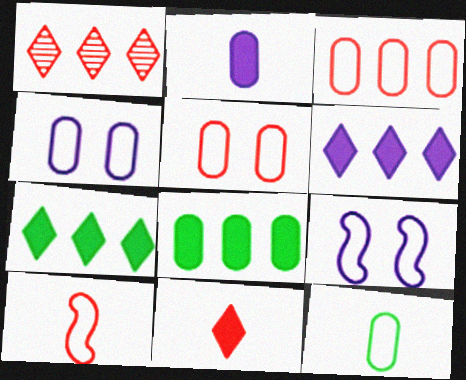[[3, 4, 12]]